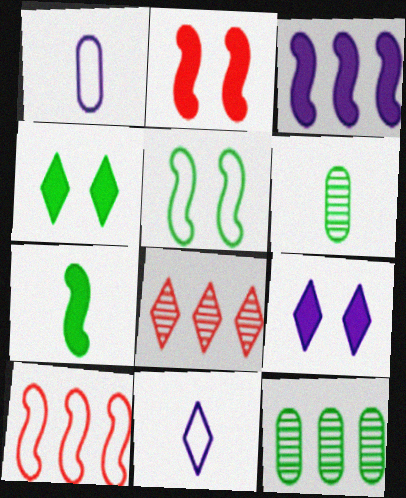[[2, 3, 7], 
[2, 11, 12], 
[4, 8, 11], 
[6, 9, 10]]